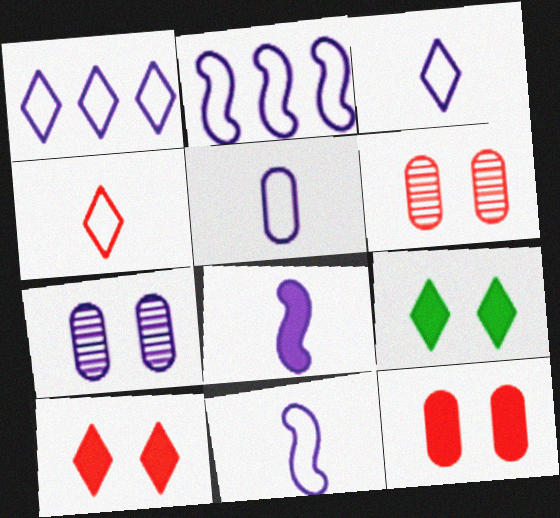[[1, 7, 8], 
[3, 5, 11]]